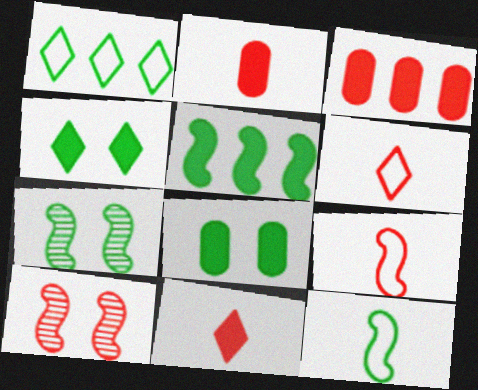[[3, 6, 10], 
[5, 7, 12]]